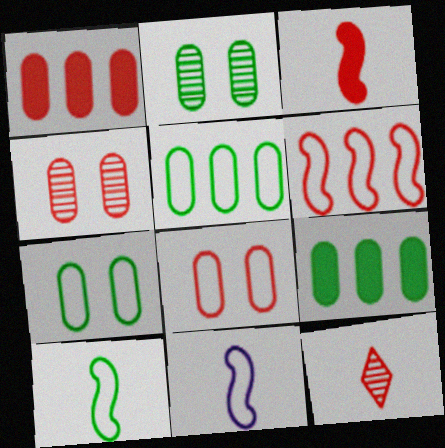[]